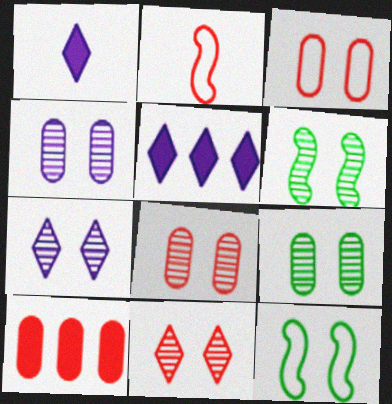[[2, 5, 9], 
[2, 10, 11], 
[4, 6, 11], 
[4, 8, 9], 
[6, 7, 8]]